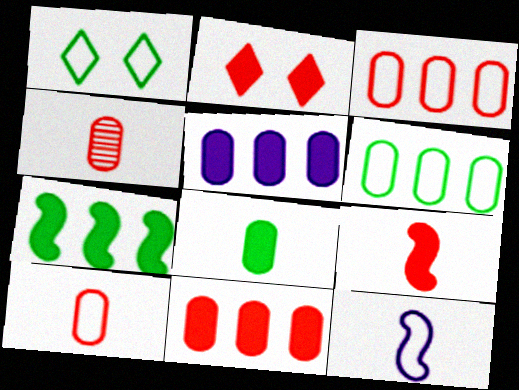[[1, 3, 12], 
[2, 9, 11]]